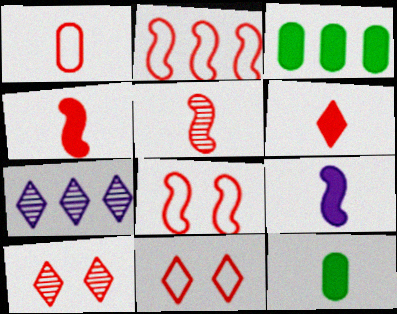[[1, 2, 11], 
[1, 5, 6], 
[2, 3, 7], 
[6, 9, 12], 
[7, 8, 12]]